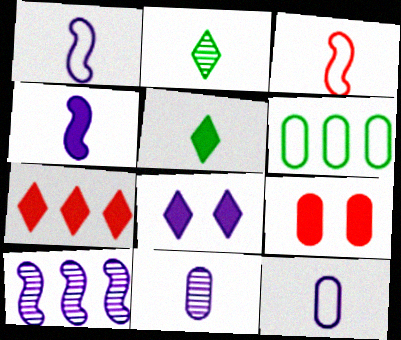[[3, 5, 11], 
[5, 7, 8], 
[6, 7, 10], 
[6, 9, 11], 
[8, 10, 12]]